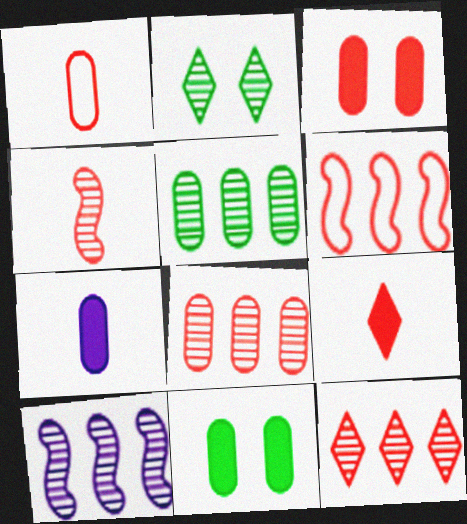[[1, 3, 8], 
[1, 4, 9], 
[2, 6, 7], 
[5, 10, 12]]